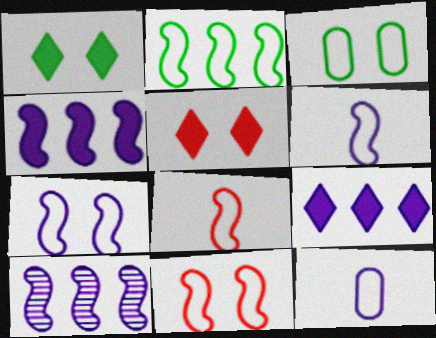[[2, 6, 11], 
[2, 7, 8]]